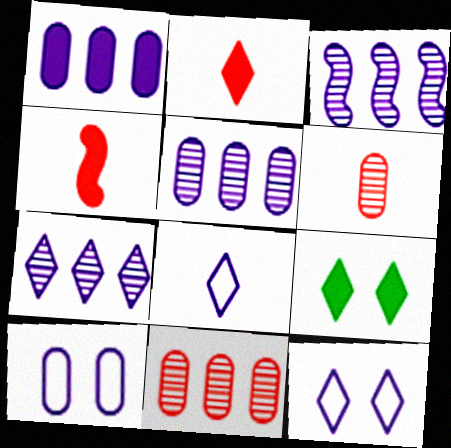[[1, 4, 9], 
[3, 5, 7]]